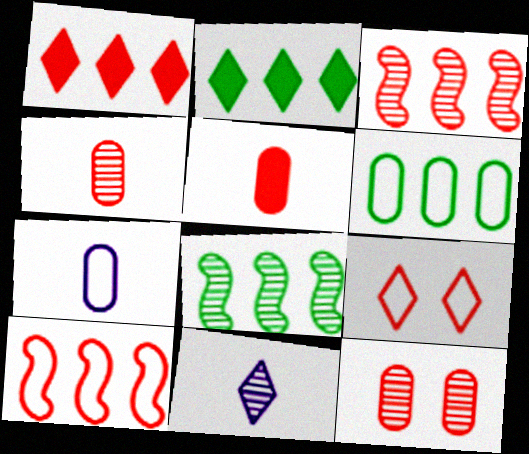[[2, 6, 8], 
[2, 9, 11], 
[3, 5, 9], 
[8, 11, 12]]